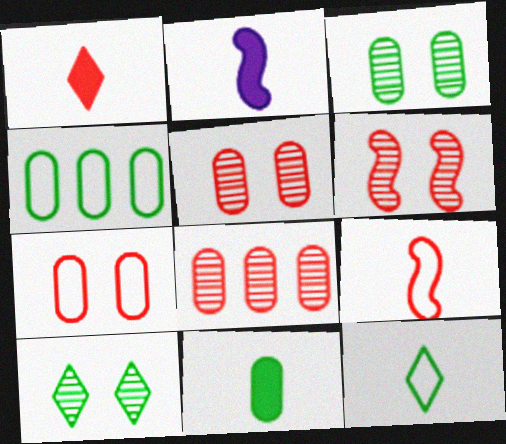[[1, 2, 11], 
[3, 4, 11]]